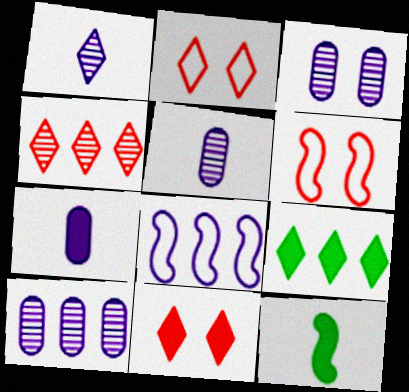[[1, 2, 9], 
[2, 10, 12], 
[3, 5, 10], 
[5, 6, 9]]